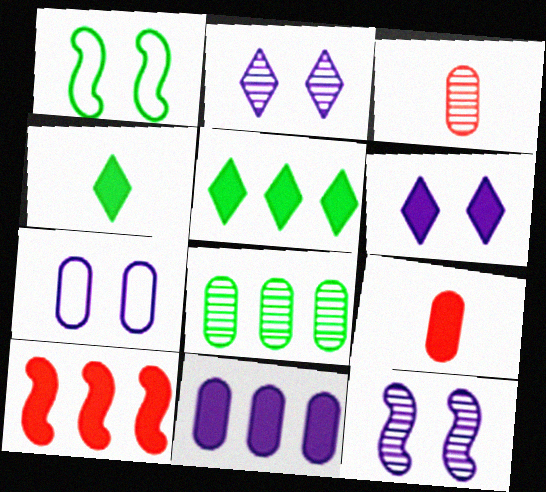[[1, 4, 8], 
[5, 10, 11], 
[6, 7, 12], 
[7, 8, 9]]